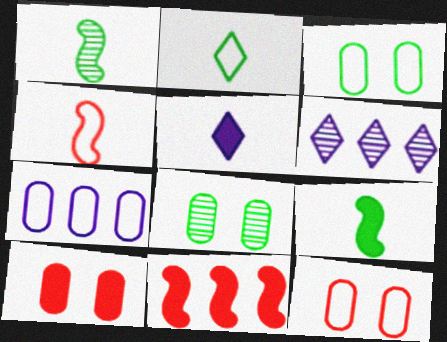[[6, 9, 12]]